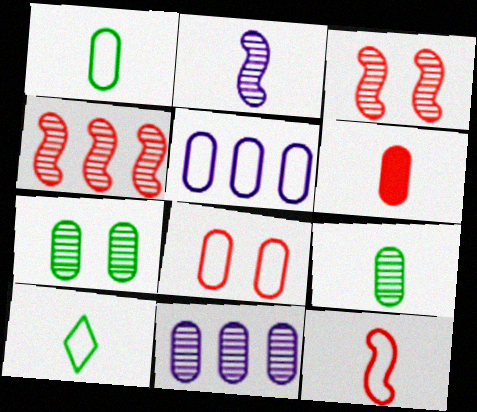[[1, 5, 8], 
[2, 6, 10], 
[5, 6, 7]]